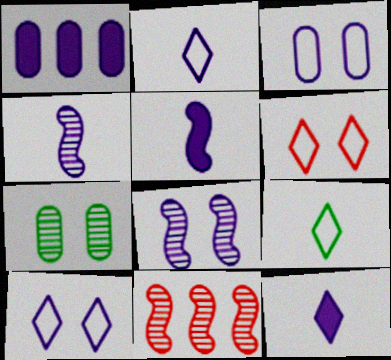[[1, 2, 8], 
[1, 4, 10]]